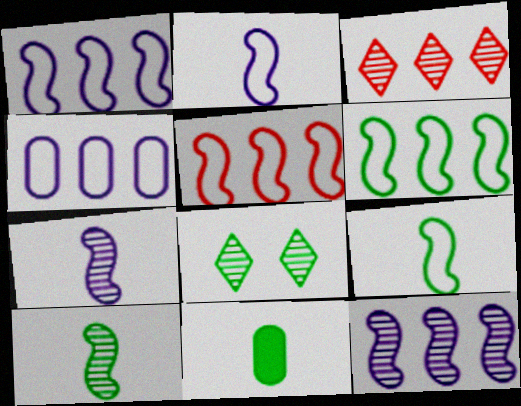[[1, 5, 6], 
[6, 8, 11]]